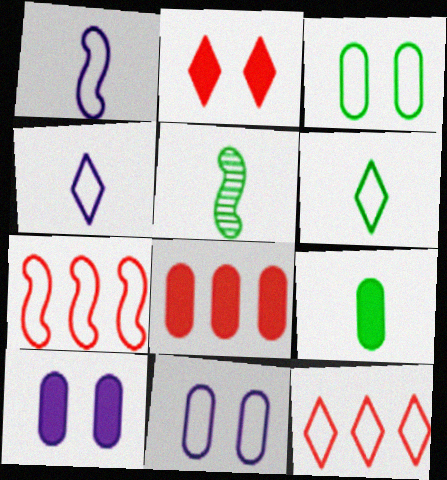[[1, 3, 12], 
[3, 4, 7], 
[5, 6, 9], 
[5, 10, 12], 
[6, 7, 11], 
[8, 9, 10]]